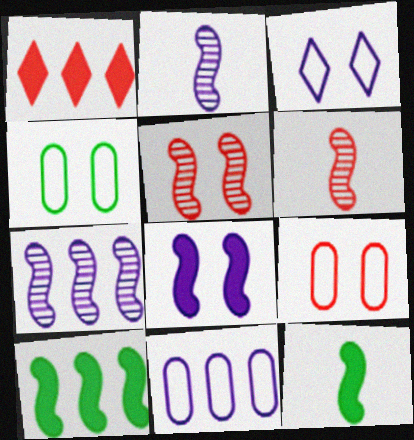[[1, 2, 4], 
[1, 6, 9]]